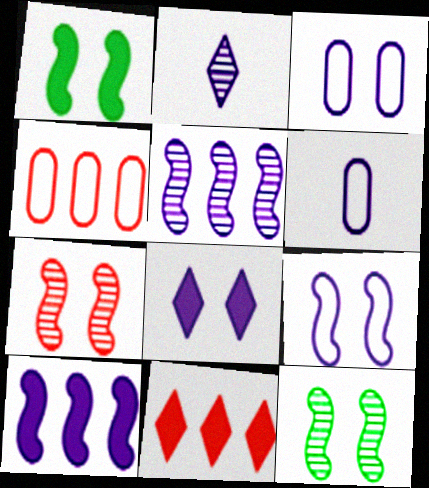[[1, 2, 4], 
[1, 7, 9], 
[2, 3, 10], 
[5, 6, 8], 
[6, 11, 12]]